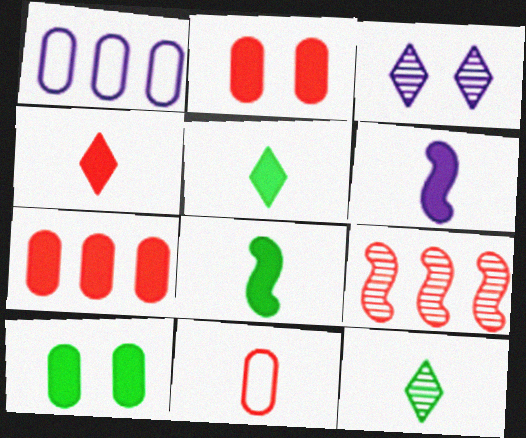[[1, 3, 6], 
[6, 11, 12]]